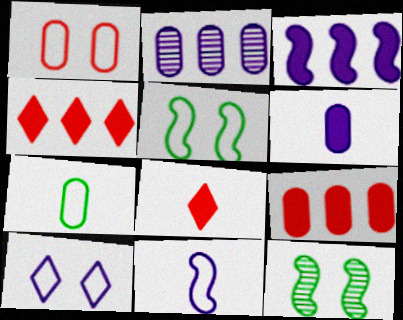[[1, 5, 10], 
[2, 5, 8]]